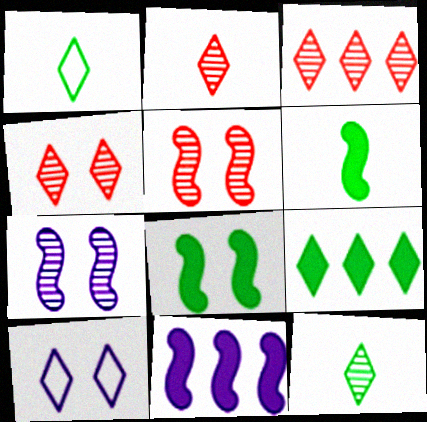[[2, 3, 4], 
[2, 9, 10]]